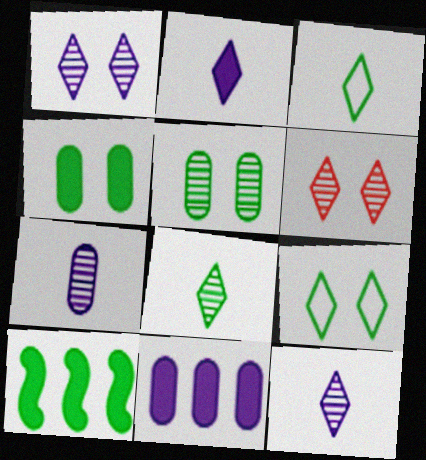[[3, 5, 10]]